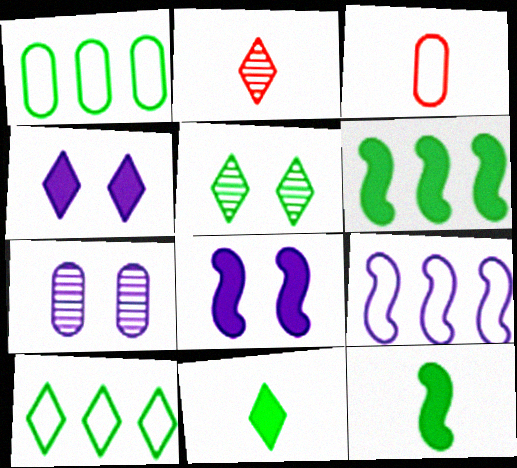[[1, 2, 8], 
[1, 5, 12], 
[2, 4, 10], 
[5, 10, 11]]